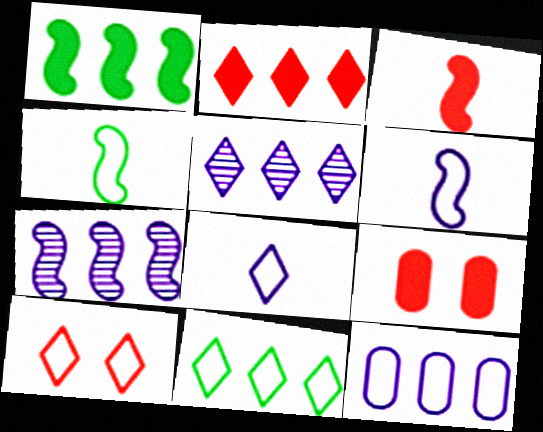[[2, 3, 9], 
[2, 5, 11], 
[4, 5, 9], 
[4, 10, 12], 
[8, 10, 11]]